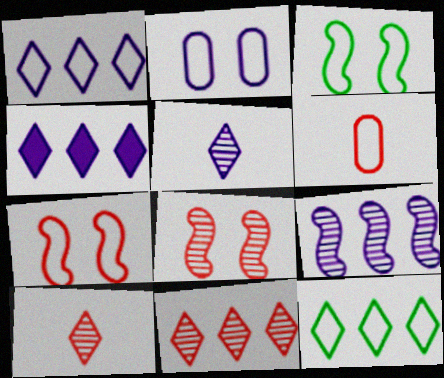[[1, 3, 6], 
[4, 11, 12]]